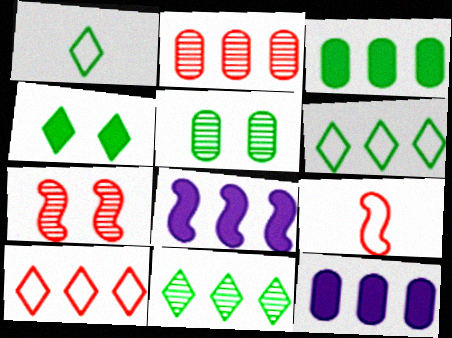[[1, 4, 11], 
[1, 7, 12], 
[2, 6, 8]]